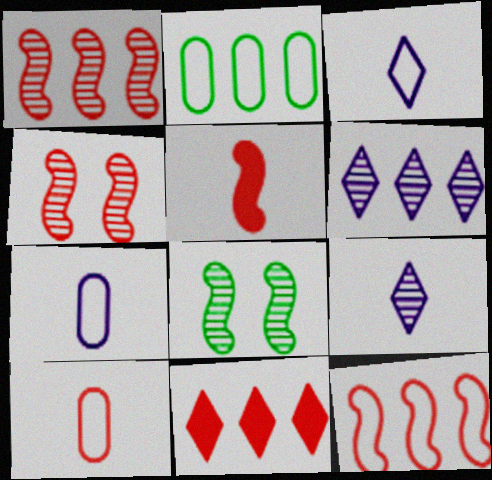[[4, 5, 12], 
[4, 10, 11], 
[7, 8, 11]]